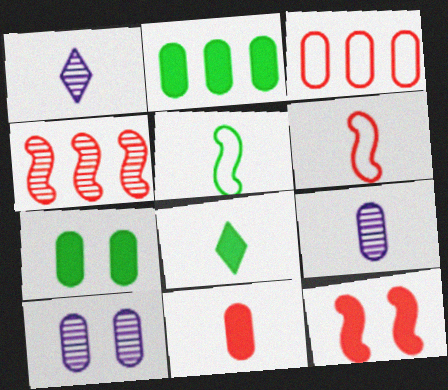[[1, 5, 11], 
[3, 7, 9], 
[4, 6, 12], 
[6, 8, 9]]